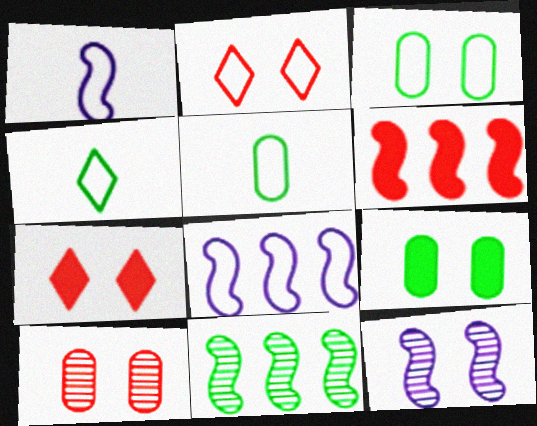[[2, 5, 8], 
[2, 9, 12], 
[3, 7, 12], 
[4, 9, 11], 
[6, 8, 11]]